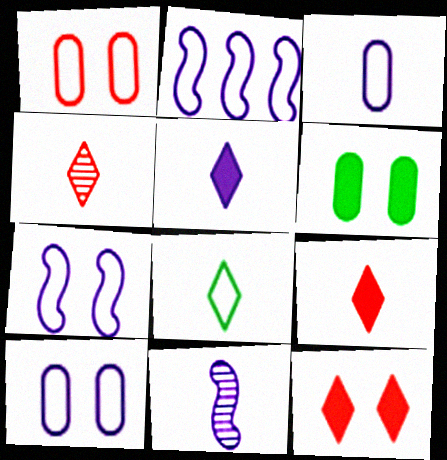[[1, 2, 8], 
[2, 4, 6], 
[3, 5, 11], 
[4, 5, 8]]